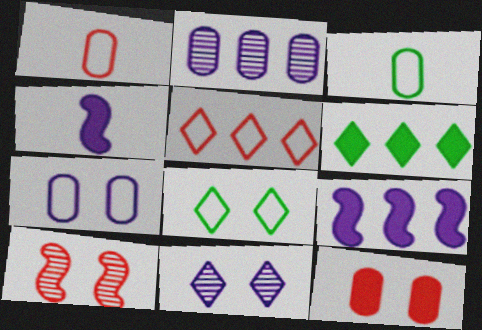[[2, 3, 12], 
[4, 6, 12]]